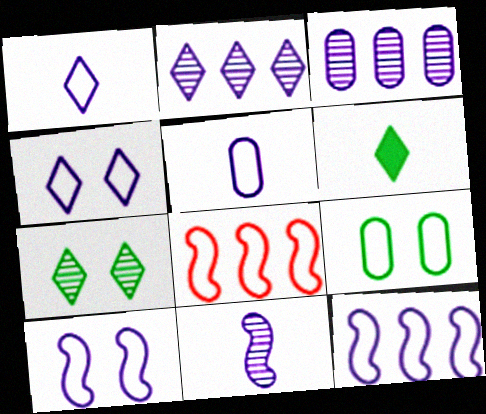[[1, 8, 9], 
[4, 5, 12]]